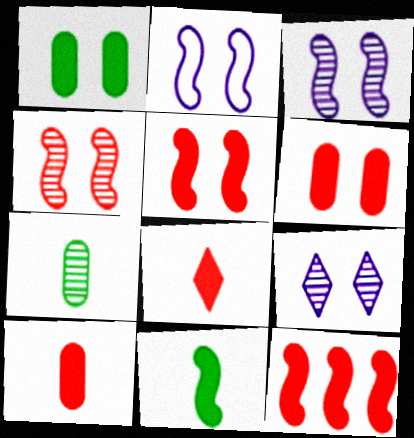[[6, 8, 12]]